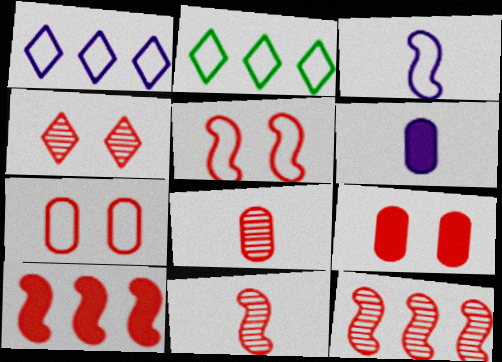[[2, 3, 7], 
[4, 5, 9], 
[4, 8, 12], 
[5, 10, 11]]